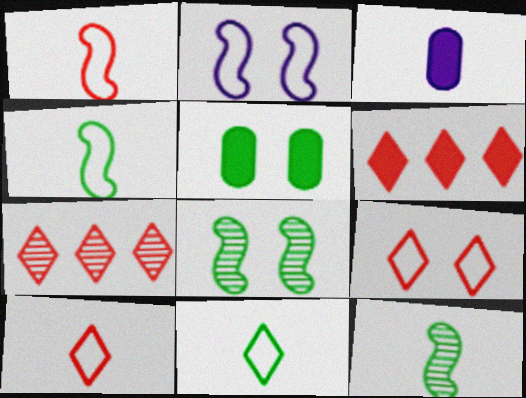[[3, 10, 12]]